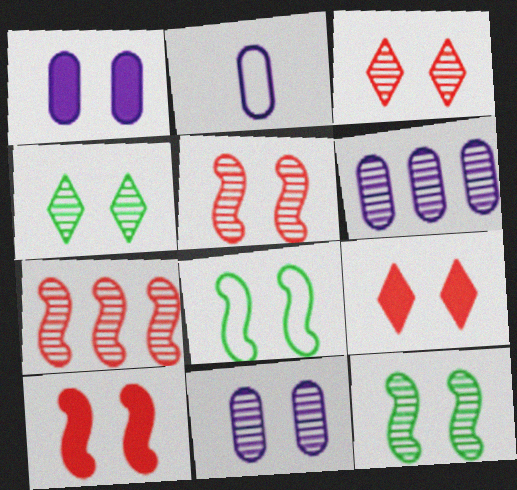[[1, 2, 6], 
[1, 3, 8], 
[3, 11, 12], 
[4, 5, 11], 
[8, 9, 11]]